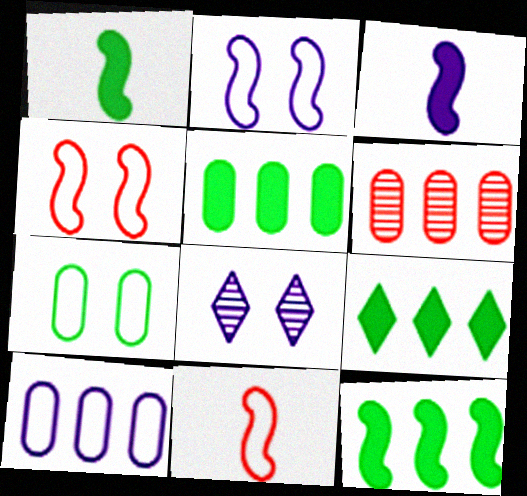[[3, 8, 10], 
[5, 6, 10], 
[5, 8, 11], 
[5, 9, 12]]